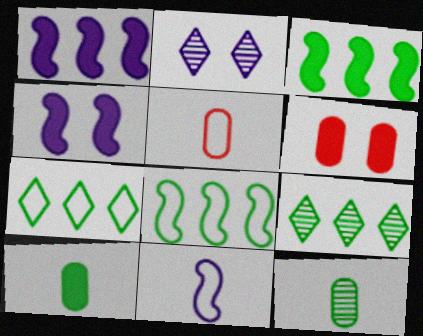[[2, 3, 5], 
[4, 5, 9], 
[6, 9, 11]]